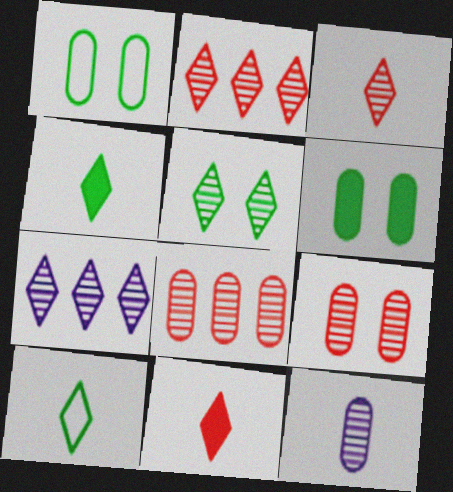[[3, 5, 7]]